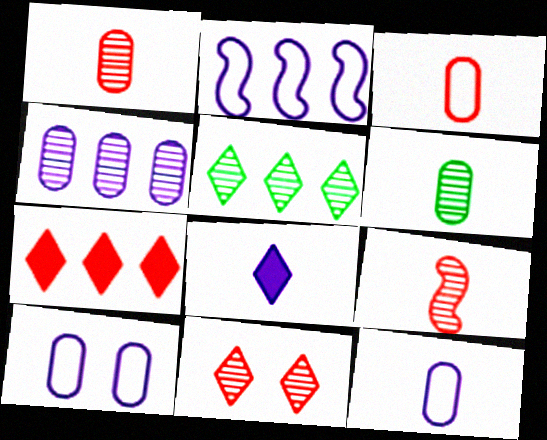[]